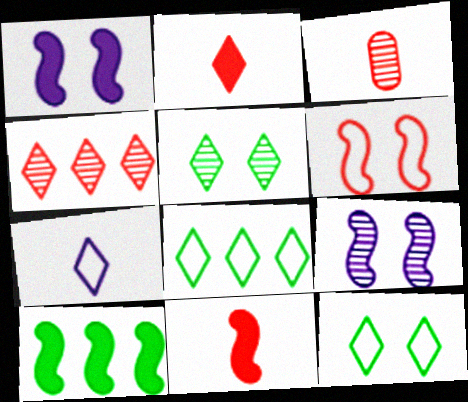[[1, 3, 8], 
[1, 10, 11]]